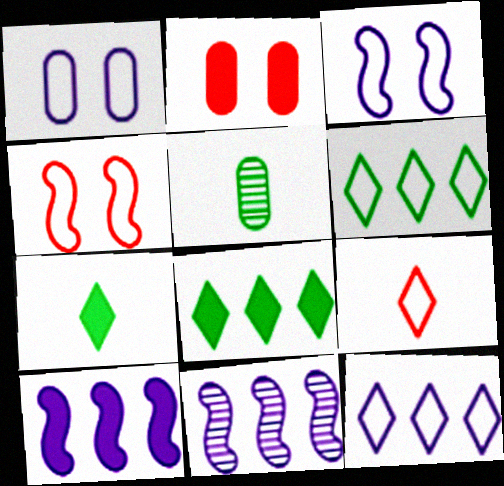[[2, 7, 10]]